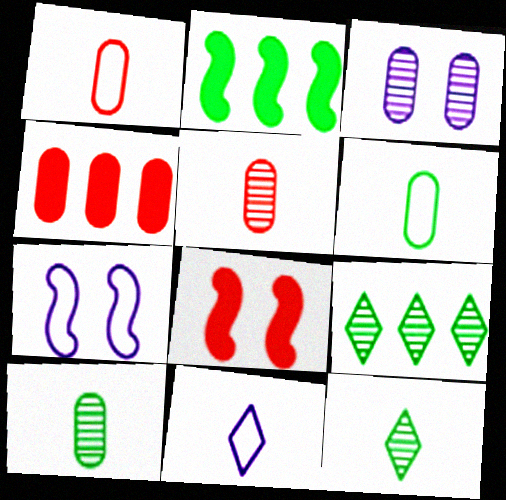[[3, 4, 6], 
[4, 7, 12]]